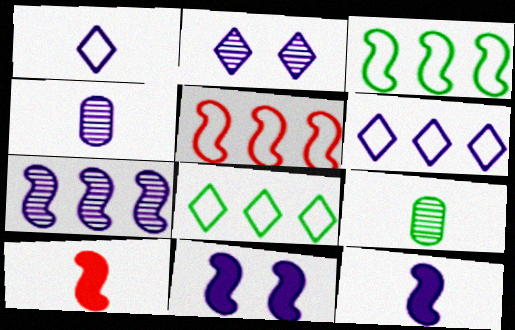[[1, 4, 12], 
[1, 9, 10], 
[2, 4, 7], 
[4, 6, 11]]